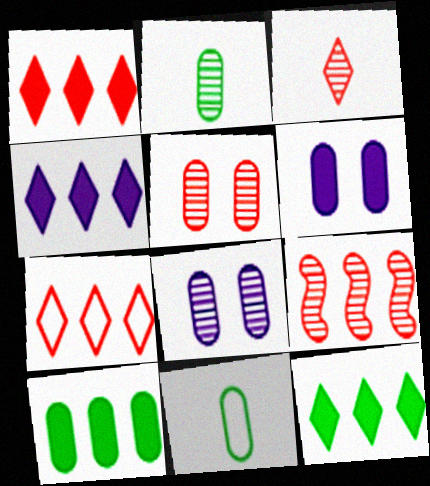[[1, 4, 12], 
[3, 5, 9]]